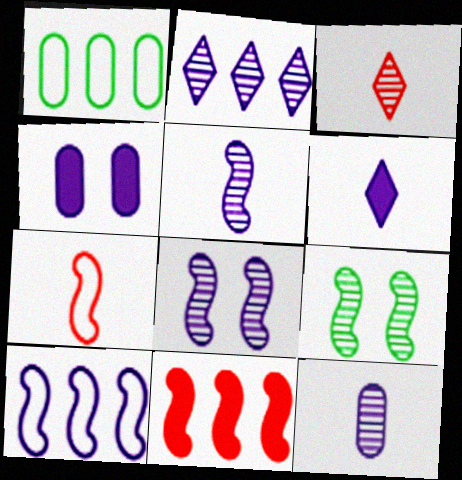[[1, 2, 11], 
[2, 8, 12]]